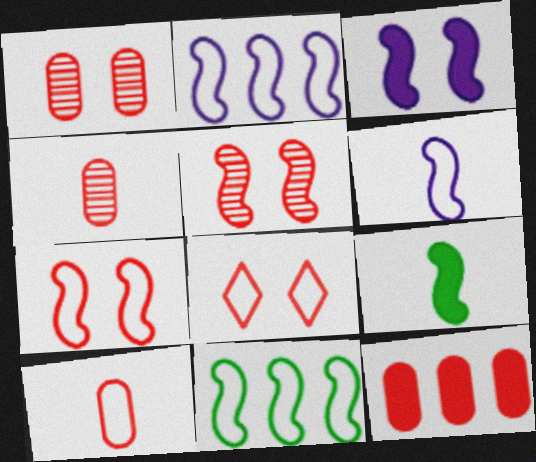[[1, 10, 12], 
[2, 5, 9], 
[6, 7, 11]]